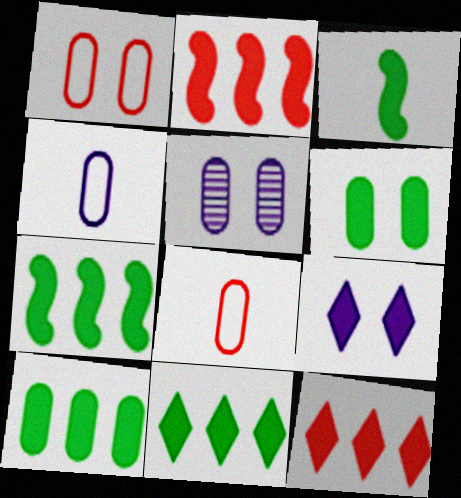[[1, 5, 6], 
[3, 6, 11], 
[5, 8, 10], 
[7, 10, 11]]